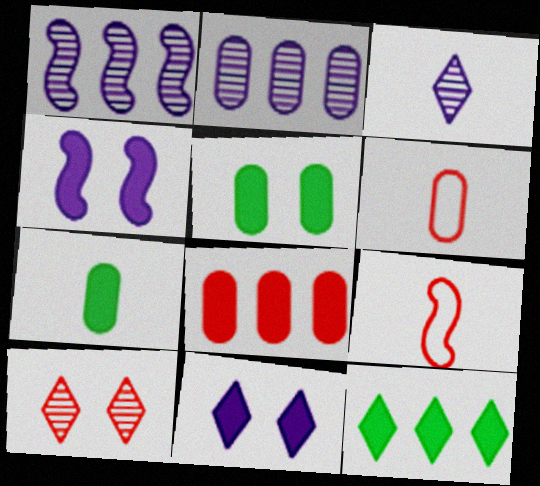[[2, 5, 6], 
[3, 7, 9], 
[8, 9, 10]]